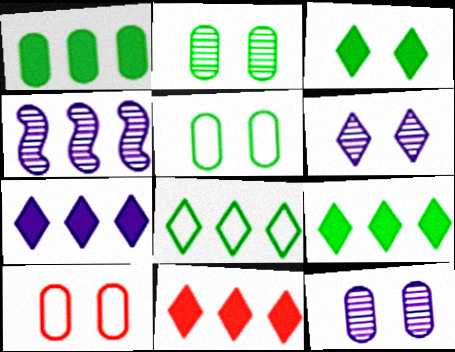[[7, 9, 11]]